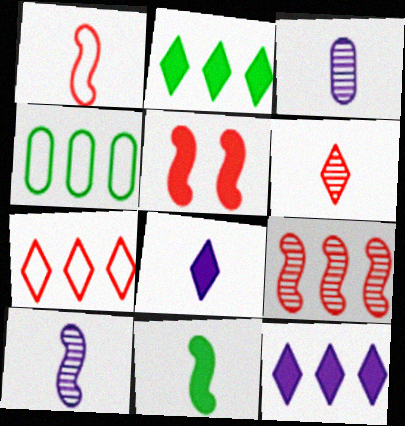[[1, 5, 9], 
[1, 10, 11], 
[4, 9, 12]]